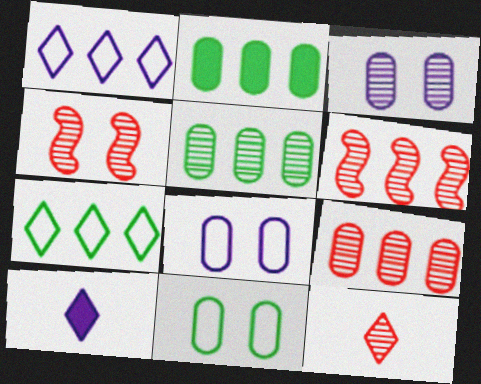[[1, 2, 6], 
[4, 9, 12], 
[6, 10, 11]]